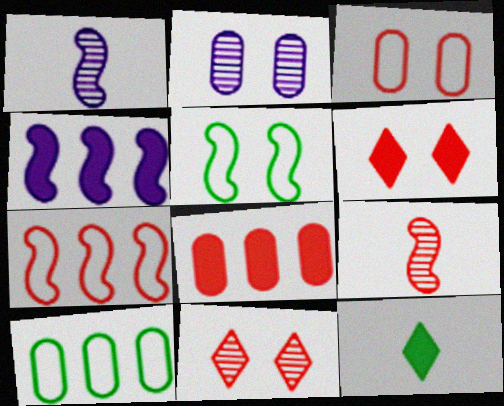[[1, 6, 10], 
[2, 5, 6], 
[2, 7, 12], 
[4, 5, 9]]